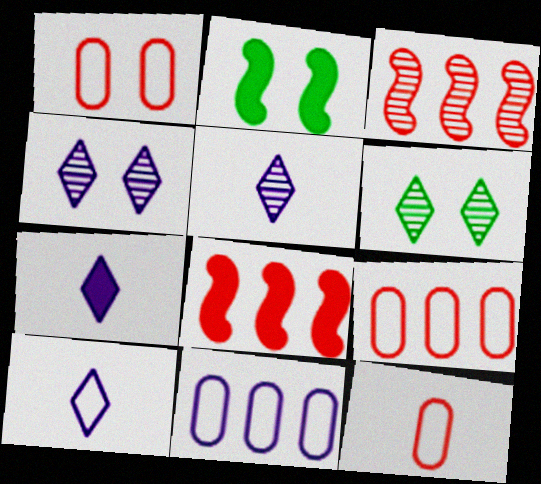[[1, 2, 4], 
[1, 9, 12], 
[2, 5, 9], 
[5, 7, 10]]